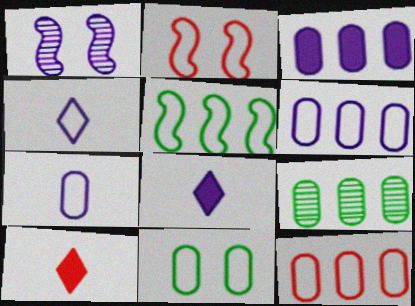[[1, 3, 4], 
[1, 6, 8], 
[2, 8, 9], 
[3, 9, 12], 
[7, 11, 12]]